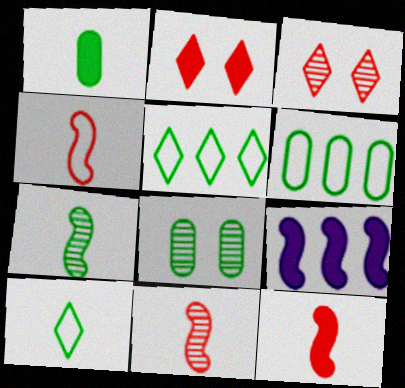[[1, 2, 9], 
[1, 6, 8], 
[1, 7, 10], 
[4, 11, 12]]